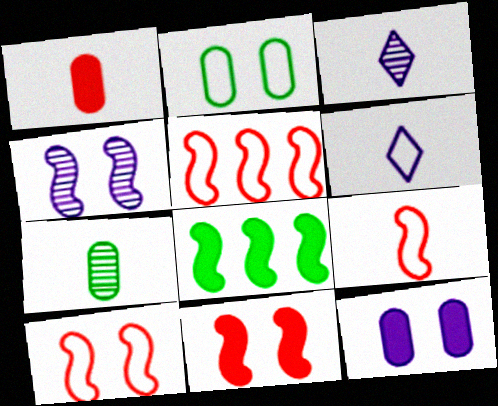[[2, 5, 6], 
[4, 8, 9], 
[5, 9, 10]]